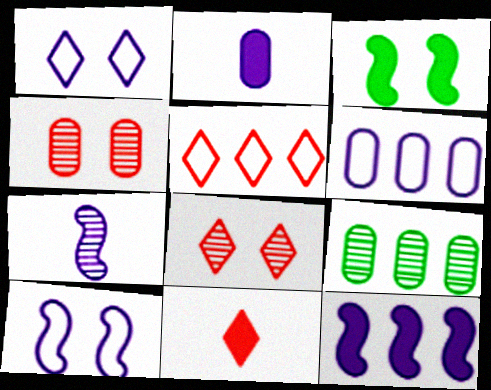[[1, 3, 4], 
[5, 8, 11], 
[5, 9, 12], 
[7, 8, 9], 
[7, 10, 12], 
[9, 10, 11]]